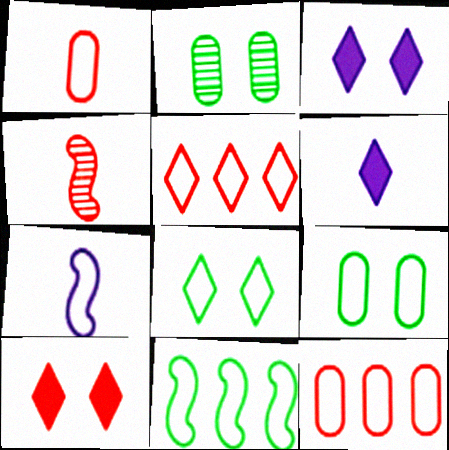[[4, 10, 12], 
[5, 7, 9], 
[7, 8, 12]]